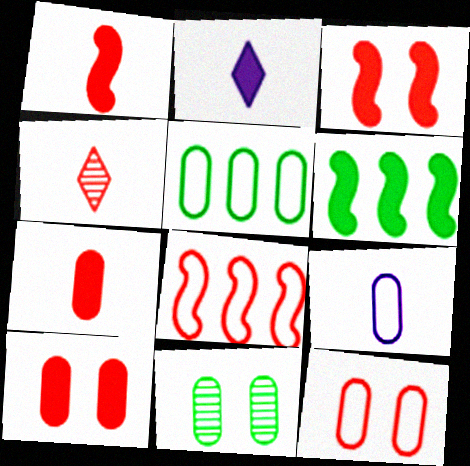[[2, 6, 10], 
[2, 8, 11], 
[4, 8, 10], 
[5, 9, 12]]